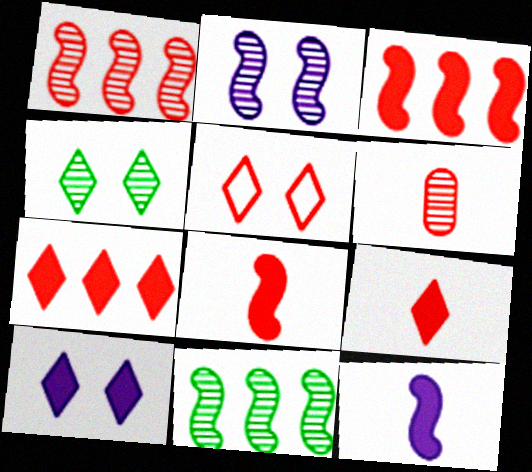[[3, 5, 6], 
[4, 5, 10]]